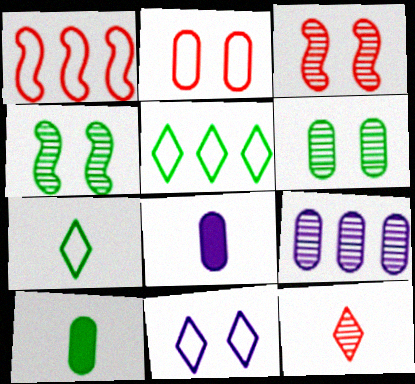[[2, 9, 10], 
[3, 5, 8], 
[4, 5, 10], 
[4, 9, 12]]